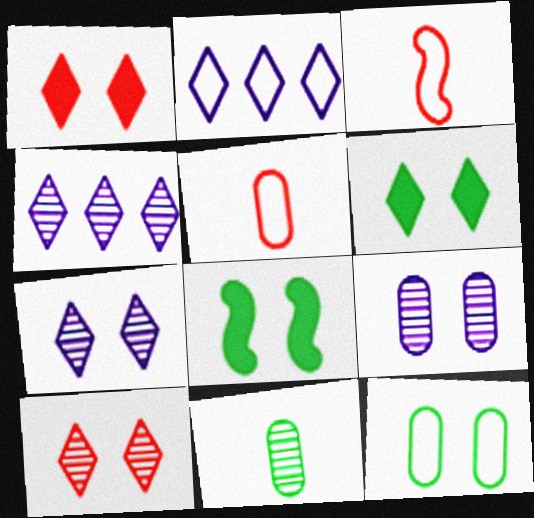[[2, 3, 12], 
[4, 5, 8]]